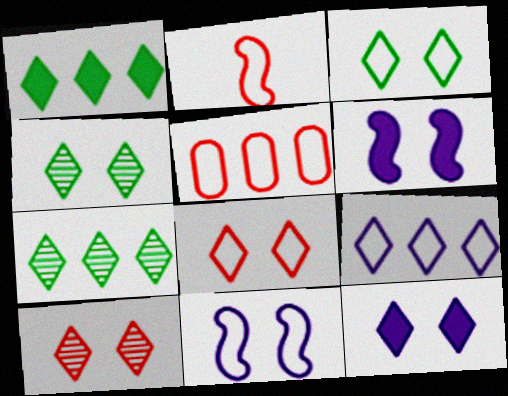[[2, 5, 8], 
[3, 10, 12], 
[4, 8, 12]]